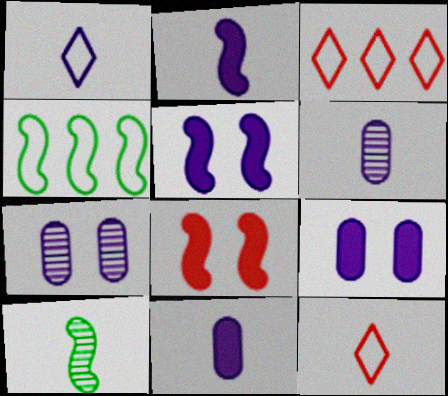[[1, 2, 6], 
[3, 9, 10], 
[10, 11, 12]]